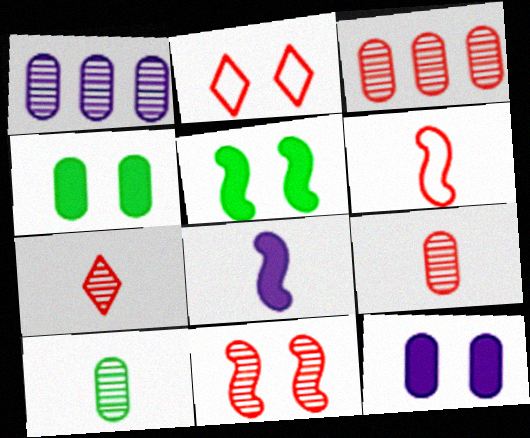[[3, 7, 11]]